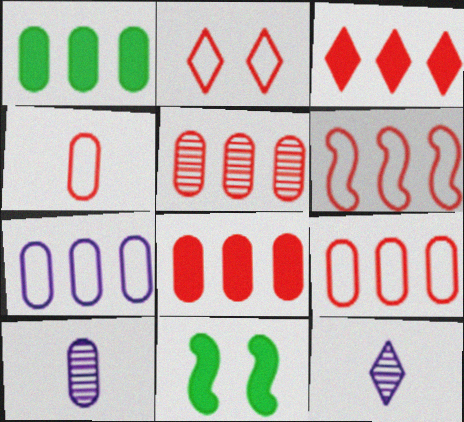[[1, 5, 7], 
[2, 4, 6], 
[3, 5, 6], 
[5, 8, 9], 
[9, 11, 12]]